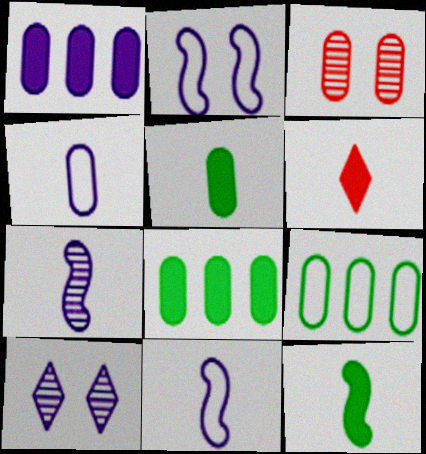[[1, 10, 11], 
[3, 4, 8]]